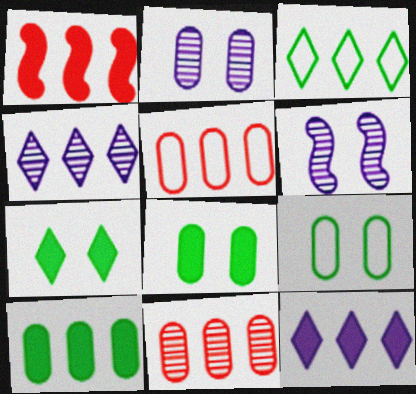[[1, 10, 12]]